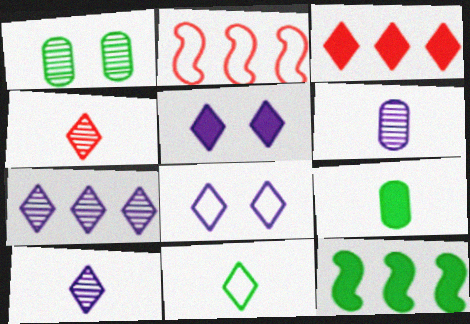[[1, 11, 12]]